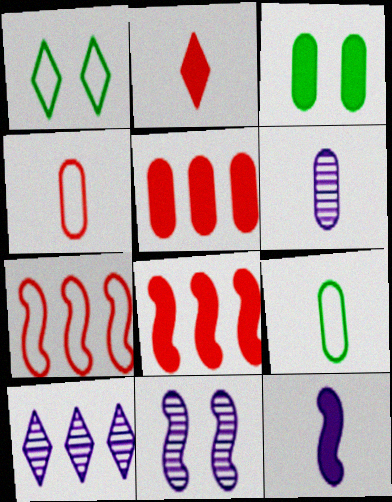[[1, 2, 10], 
[1, 6, 8], 
[6, 10, 11]]